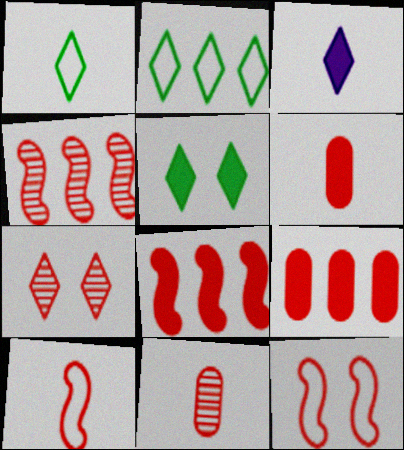[[2, 3, 7], 
[4, 7, 11], 
[7, 9, 10]]